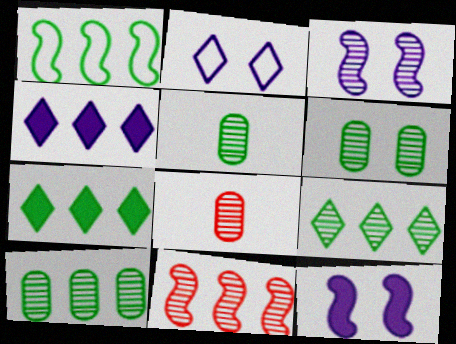[[1, 7, 10], 
[3, 8, 9], 
[5, 6, 10]]